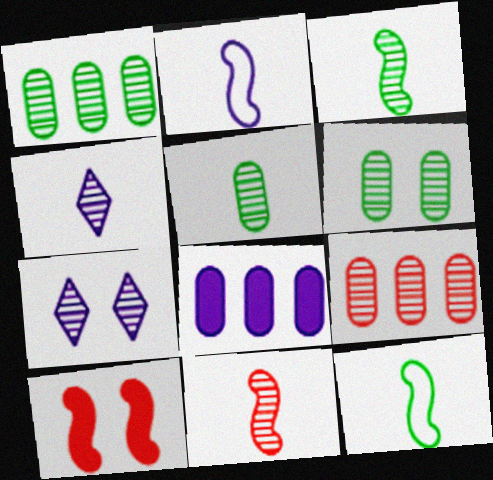[[1, 5, 6], 
[1, 7, 11], 
[2, 7, 8], 
[3, 7, 9], 
[4, 5, 11]]